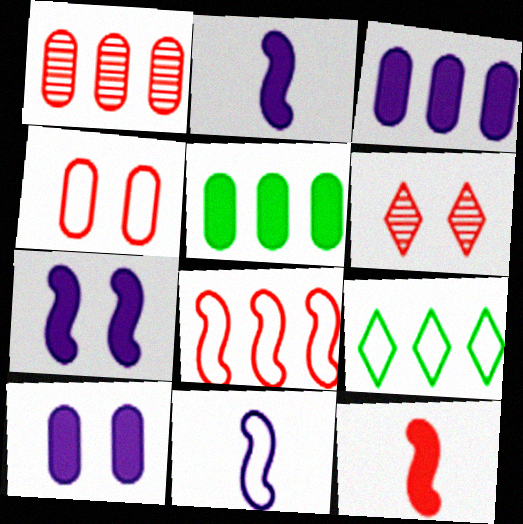[[4, 9, 11], 
[5, 6, 11]]